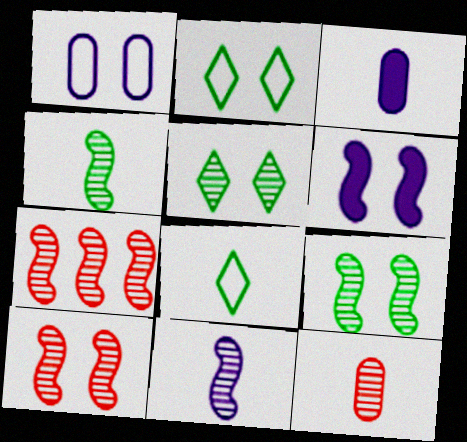[[2, 3, 7], 
[7, 9, 11]]